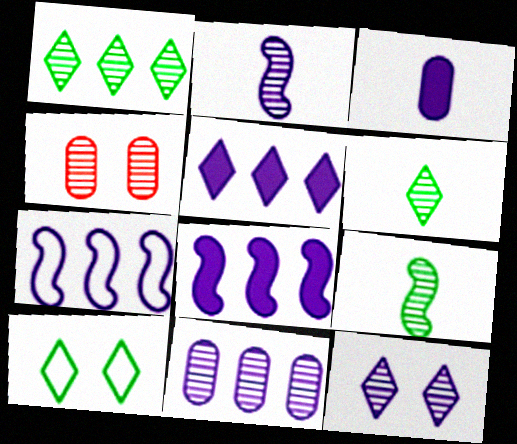[[1, 2, 4], 
[2, 11, 12], 
[3, 7, 12], 
[5, 7, 11]]